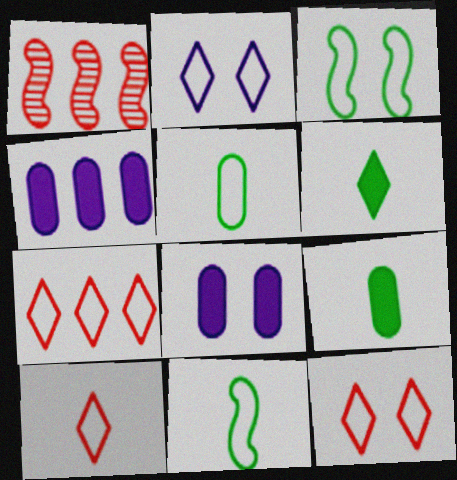[[1, 2, 9], 
[7, 10, 12]]